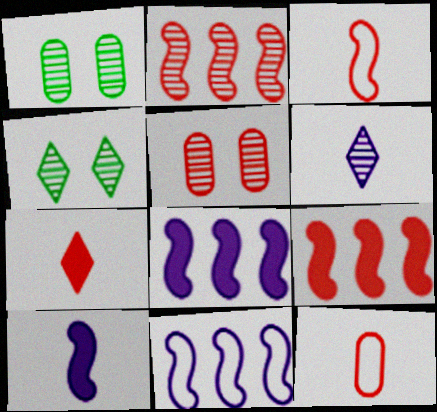[[1, 2, 6], 
[1, 7, 11], 
[4, 8, 12]]